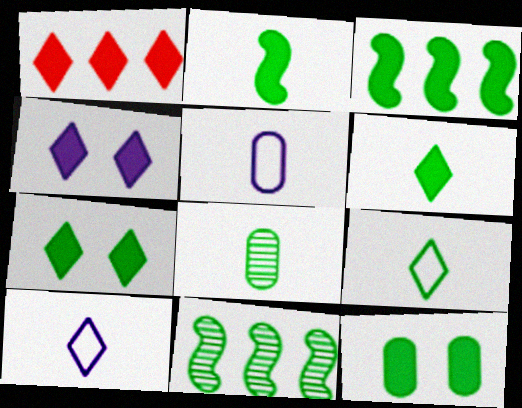[[1, 4, 6], 
[2, 8, 9], 
[3, 6, 12], 
[9, 11, 12]]